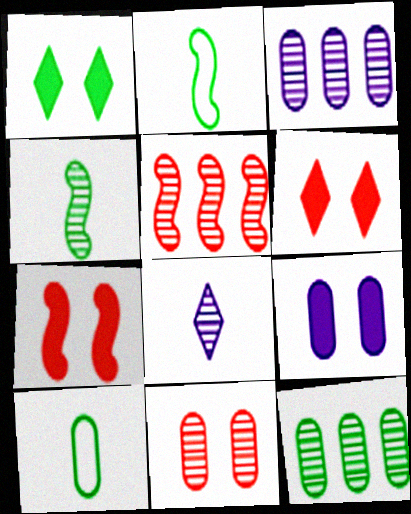[[1, 2, 12], 
[1, 7, 9], 
[2, 3, 6]]